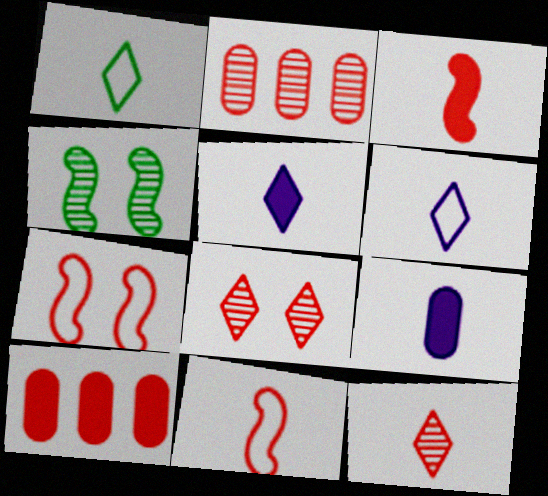[[1, 5, 12], 
[4, 6, 10], 
[7, 10, 12], 
[8, 10, 11]]